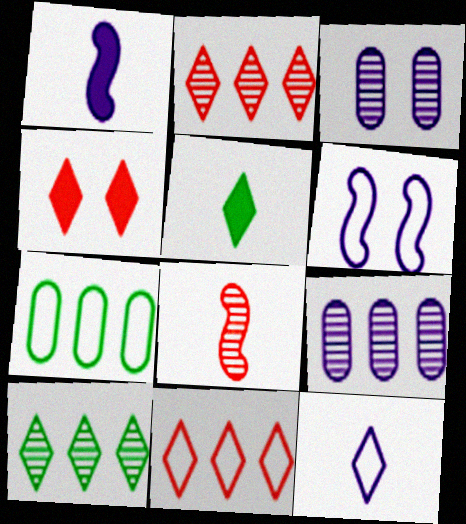[[3, 8, 10], 
[4, 10, 12]]